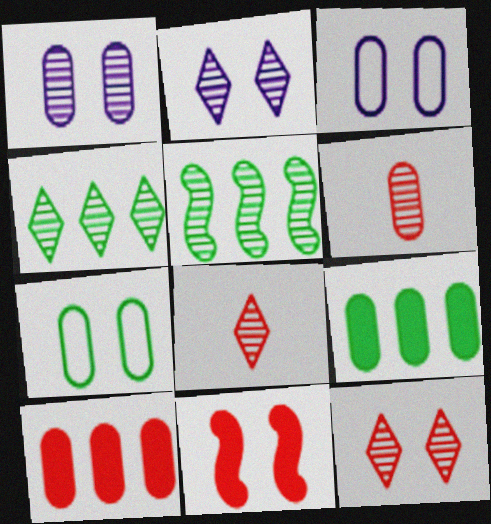[[1, 5, 8], 
[2, 4, 8], 
[2, 5, 6], 
[2, 7, 11], 
[3, 6, 9]]